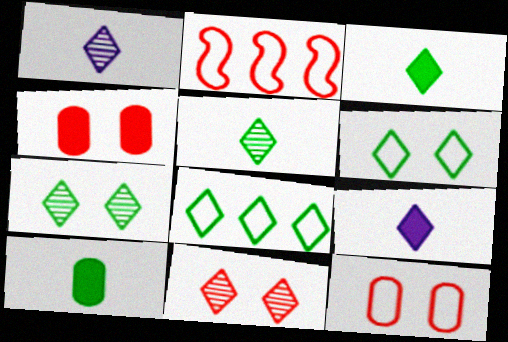[[3, 7, 8], 
[8, 9, 11]]